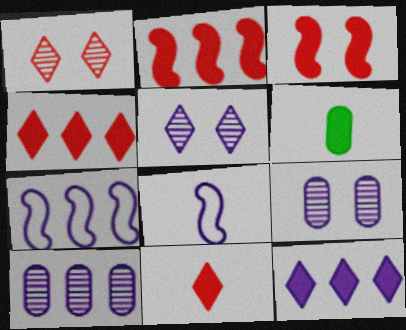[[1, 6, 7], 
[3, 6, 12], 
[7, 10, 12], 
[8, 9, 12]]